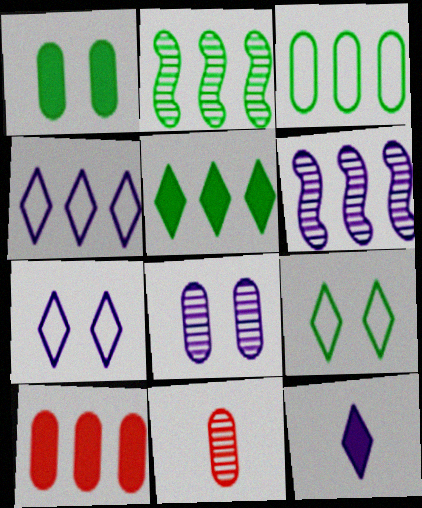[[2, 3, 5], 
[2, 4, 10]]